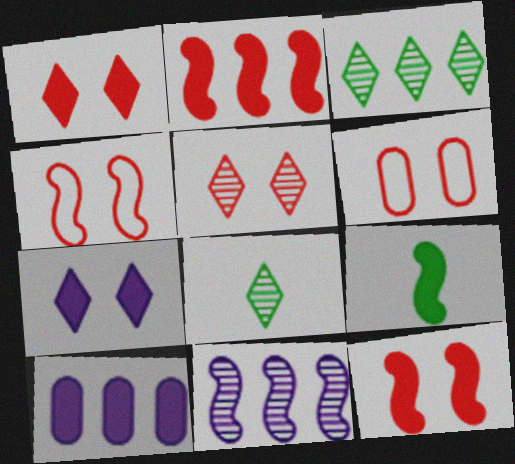[[1, 9, 10], 
[4, 8, 10], 
[4, 9, 11], 
[5, 6, 12]]